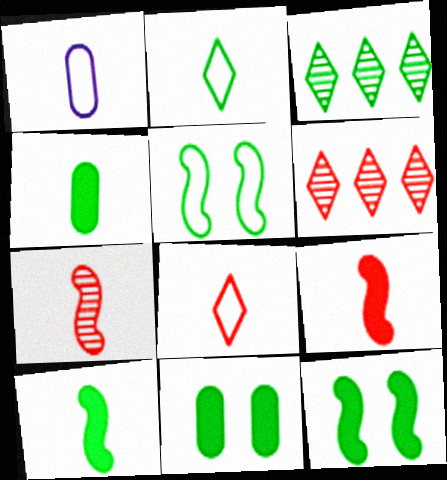[[1, 6, 12], 
[3, 4, 5]]